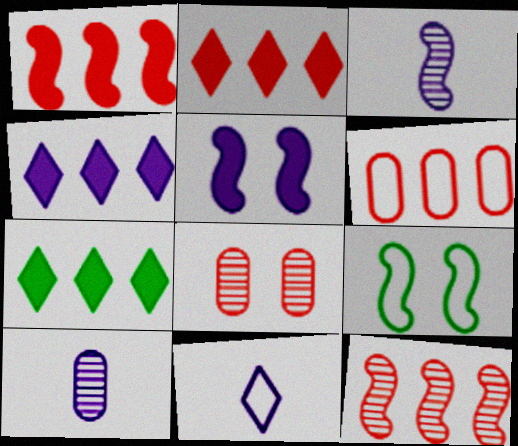[[1, 3, 9], 
[2, 4, 7], 
[2, 6, 12], 
[2, 9, 10], 
[6, 9, 11]]